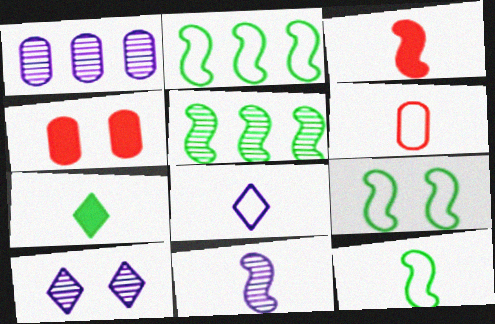[[1, 10, 11], 
[2, 9, 12], 
[3, 11, 12], 
[4, 5, 8], 
[4, 9, 10], 
[6, 7, 11], 
[6, 8, 12]]